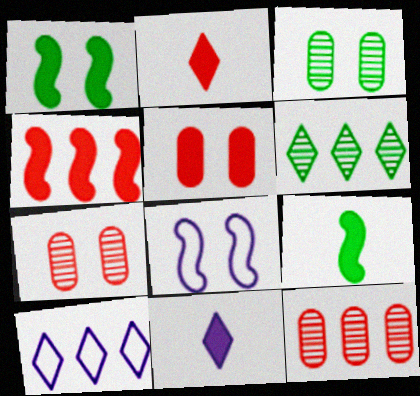[[2, 4, 5], 
[7, 9, 10]]